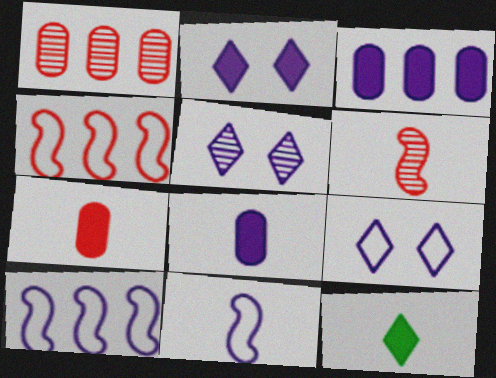[[2, 5, 9], 
[3, 5, 11], 
[5, 8, 10]]